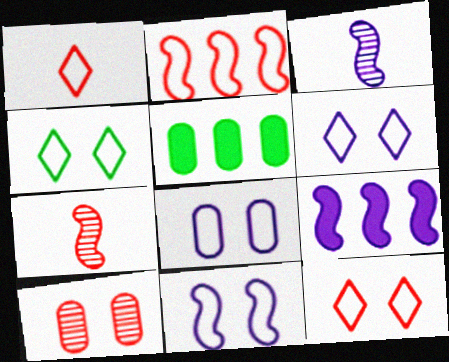[[3, 5, 12], 
[3, 9, 11], 
[4, 6, 12], 
[5, 6, 7], 
[6, 8, 11]]